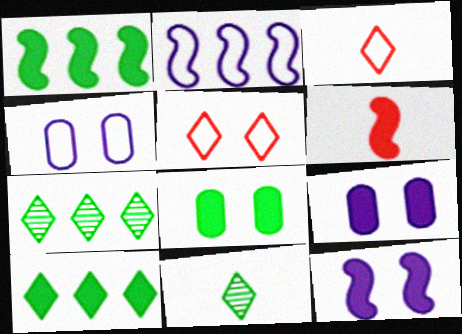[[1, 6, 12], 
[4, 6, 7], 
[6, 9, 10]]